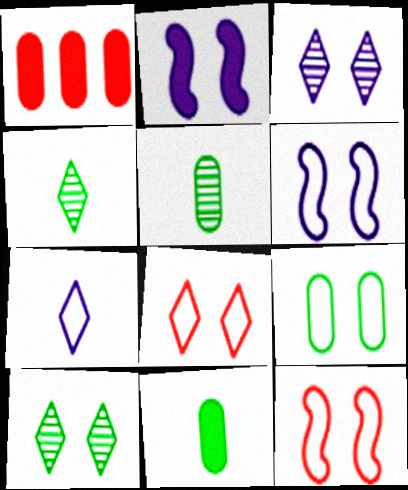[[1, 4, 6], 
[6, 8, 9]]